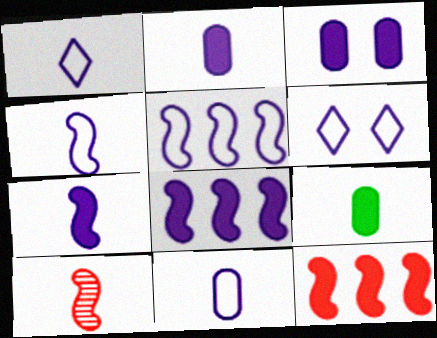[[1, 4, 11], 
[1, 9, 10], 
[5, 6, 11]]